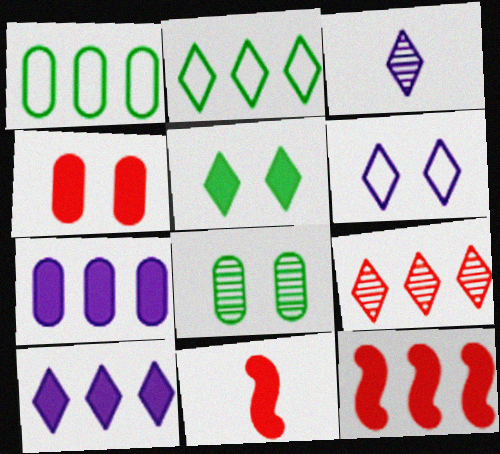[[2, 9, 10], 
[3, 6, 10], 
[5, 7, 11]]